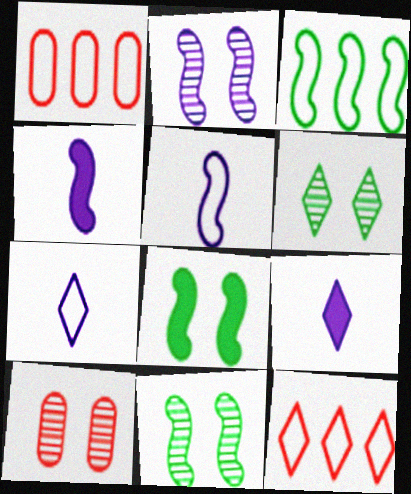[[1, 4, 6], 
[1, 9, 11], 
[2, 6, 10], 
[3, 9, 10], 
[6, 9, 12]]